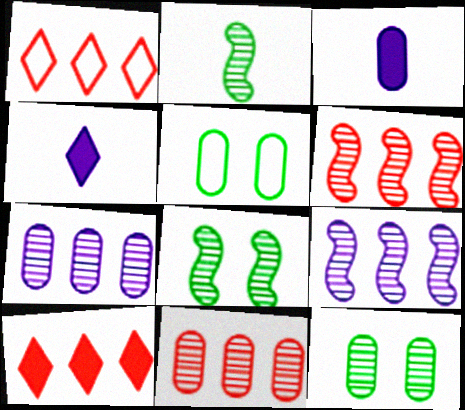[[1, 3, 8], 
[3, 5, 11], 
[4, 5, 6]]